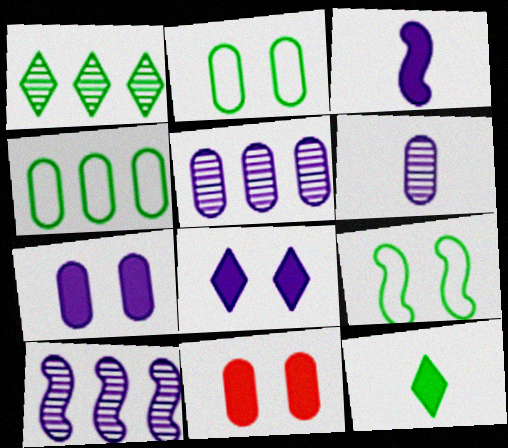[[4, 6, 11]]